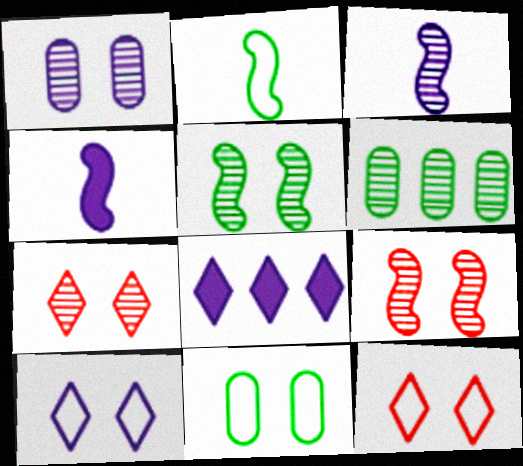[[1, 5, 7], 
[3, 6, 7], 
[4, 6, 12]]